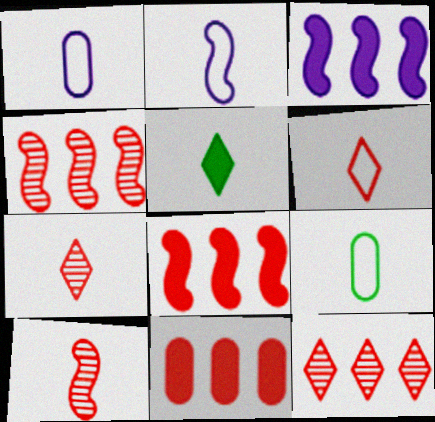[[1, 5, 10], 
[2, 6, 9]]